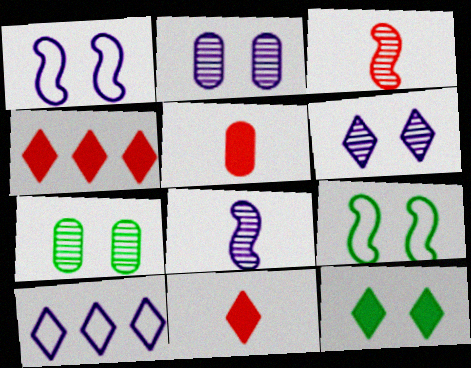[[7, 9, 12]]